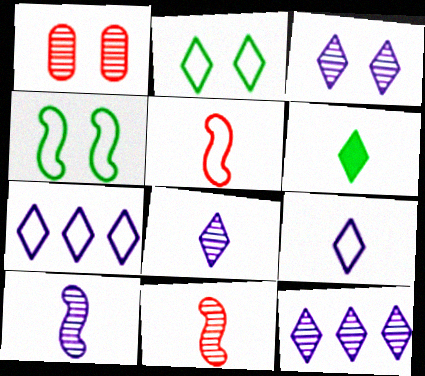[[3, 8, 12]]